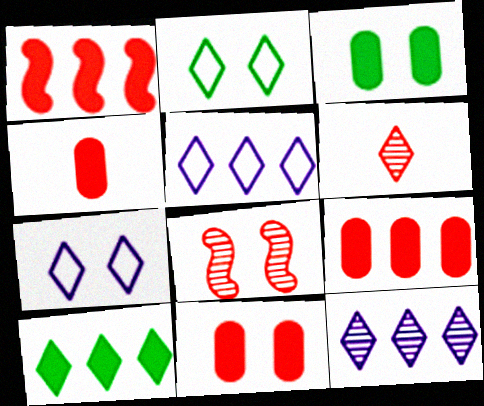[[3, 7, 8], 
[4, 9, 11], 
[6, 7, 10]]